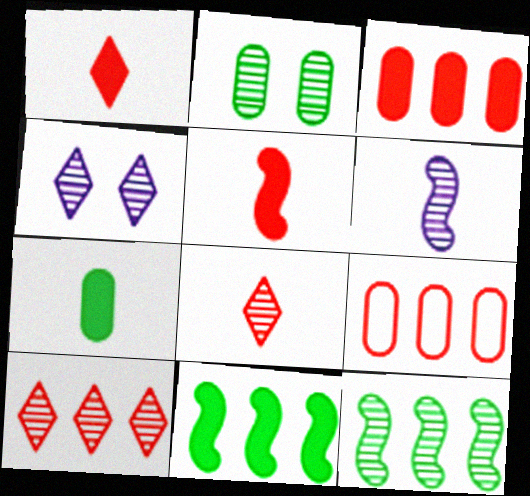[[2, 6, 10]]